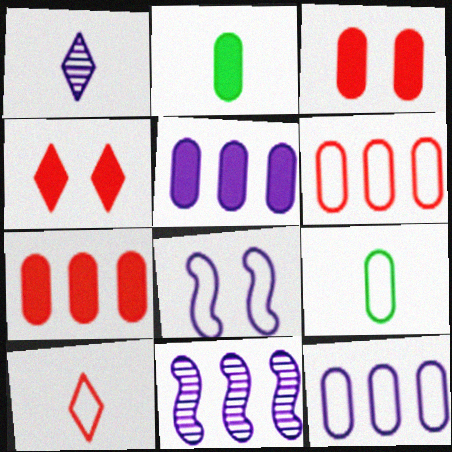[[1, 5, 8], 
[2, 3, 5], 
[4, 9, 11]]